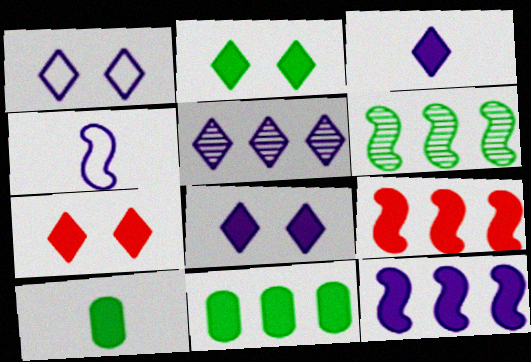[[1, 3, 5], 
[2, 7, 8], 
[7, 10, 12], 
[8, 9, 10]]